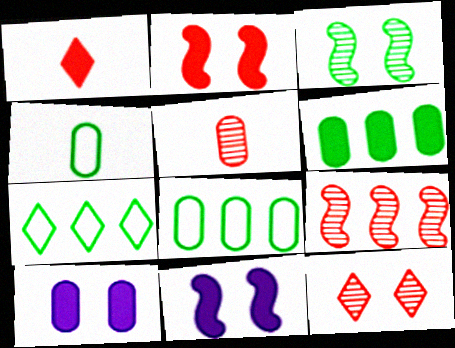[[1, 6, 11], 
[5, 7, 11], 
[5, 8, 10], 
[5, 9, 12]]